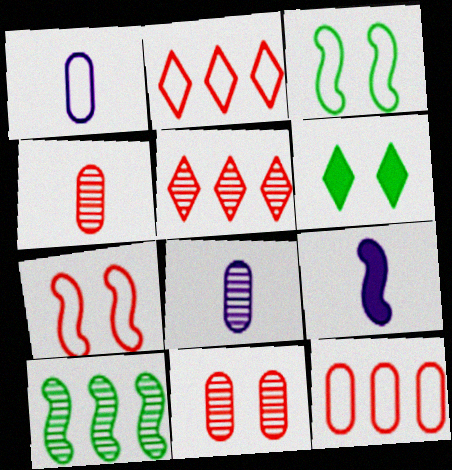[[1, 2, 3], 
[7, 9, 10]]